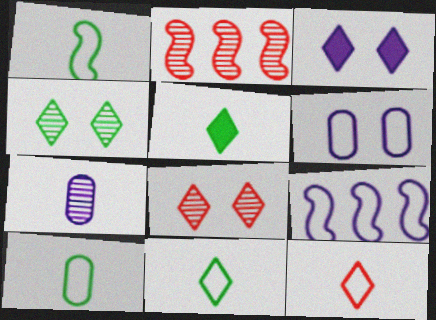[[1, 10, 11], 
[2, 3, 10], 
[2, 4, 7], 
[2, 5, 6], 
[3, 7, 9]]